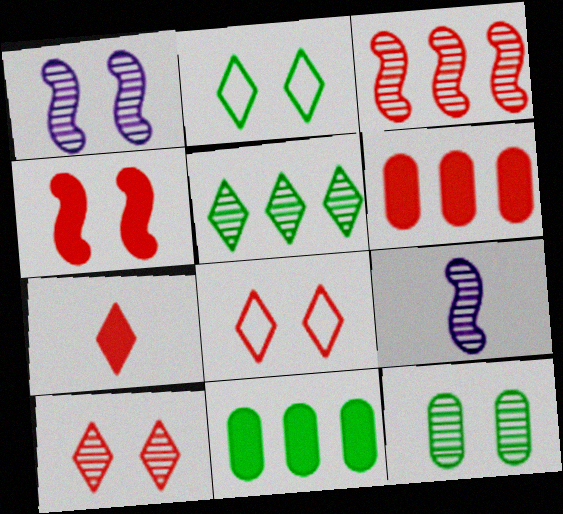[[1, 10, 12], 
[2, 6, 9], 
[4, 6, 7], 
[8, 9, 11]]